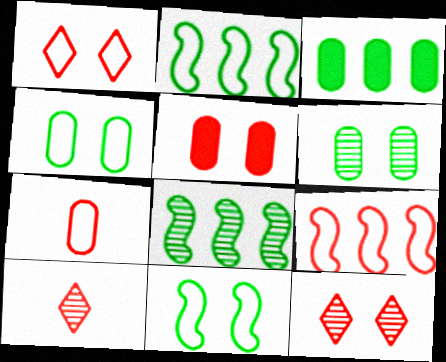[[1, 7, 9], 
[5, 9, 10]]